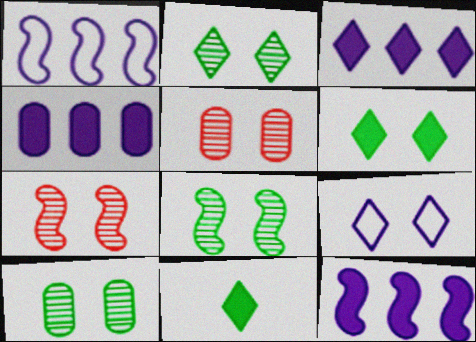[[1, 5, 11], 
[2, 8, 10], 
[3, 4, 12]]